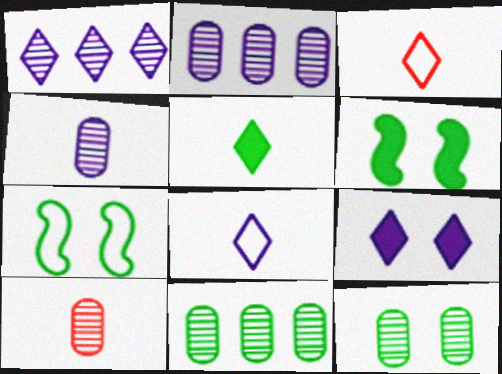[[1, 8, 9], 
[2, 3, 6], 
[2, 10, 12], 
[5, 7, 11]]